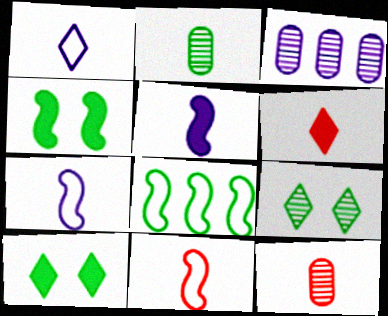[[2, 6, 7], 
[2, 8, 10], 
[3, 10, 11], 
[6, 11, 12]]